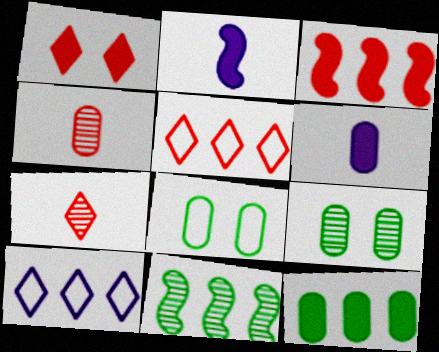[[1, 2, 12], 
[1, 5, 7], 
[2, 5, 9]]